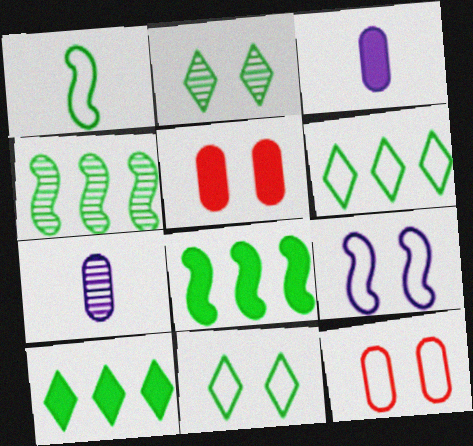[[2, 5, 9], 
[9, 11, 12]]